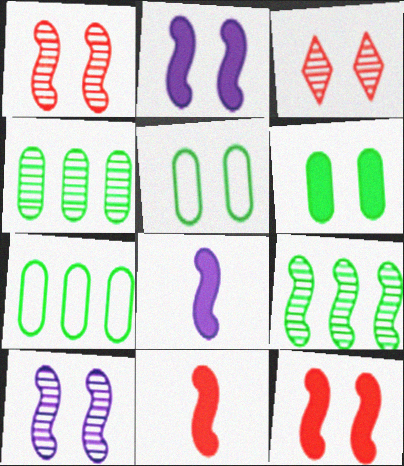[[2, 3, 5], 
[3, 7, 8]]